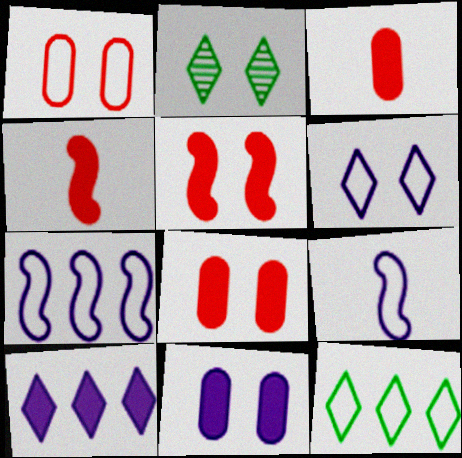[[1, 9, 12], 
[2, 3, 7]]